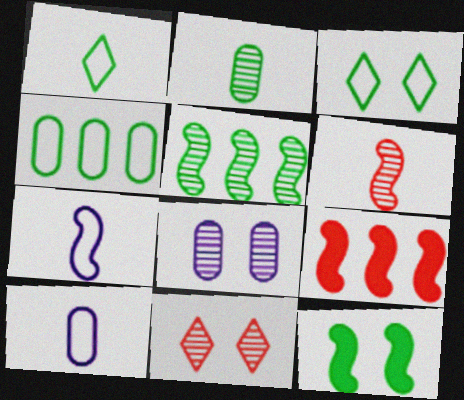[[1, 8, 9]]